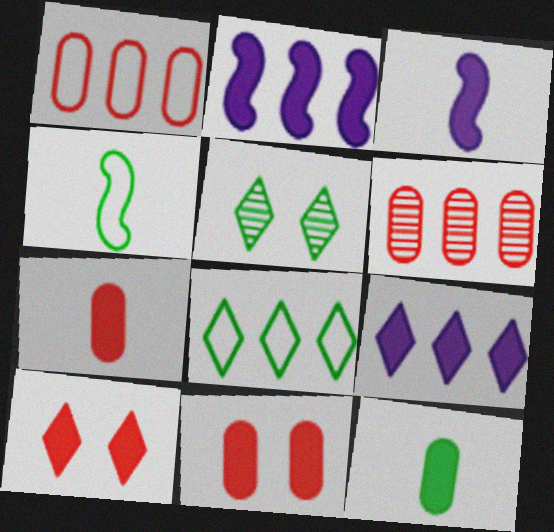[[1, 3, 5], 
[2, 6, 8], 
[2, 10, 12]]